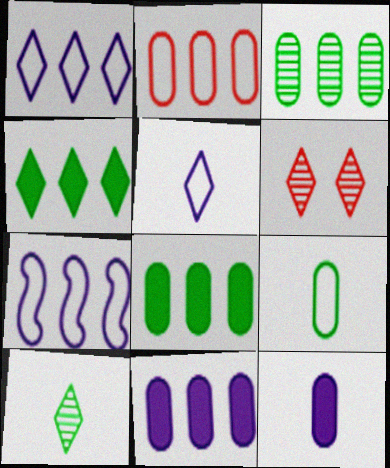[[2, 3, 11], 
[4, 5, 6]]